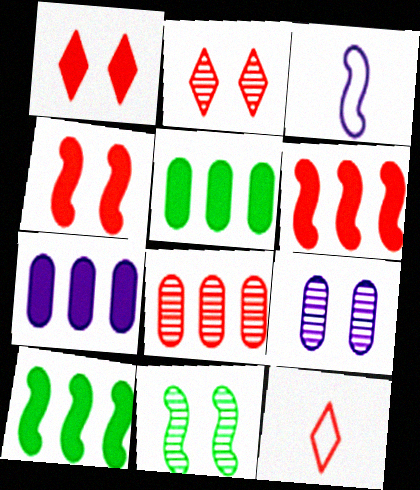[[2, 3, 5], 
[2, 9, 11], 
[3, 6, 11], 
[4, 8, 12], 
[7, 11, 12], 
[9, 10, 12]]